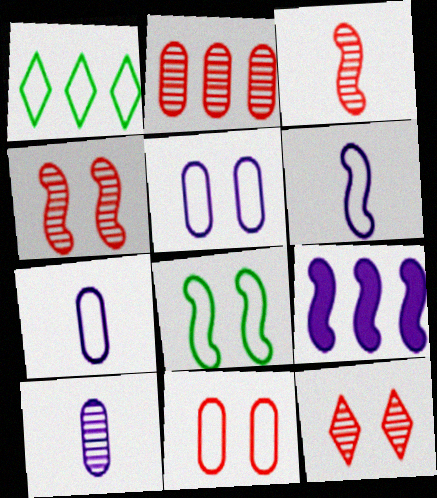[[1, 2, 9], 
[1, 6, 11], 
[2, 3, 12], 
[3, 8, 9]]